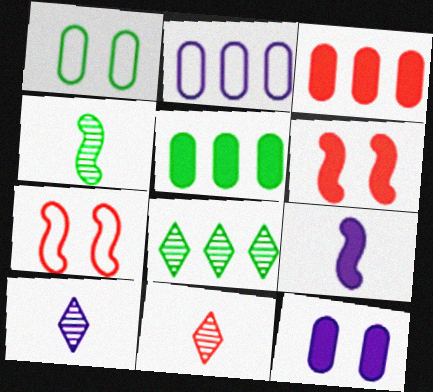[[3, 7, 11], 
[5, 7, 10]]